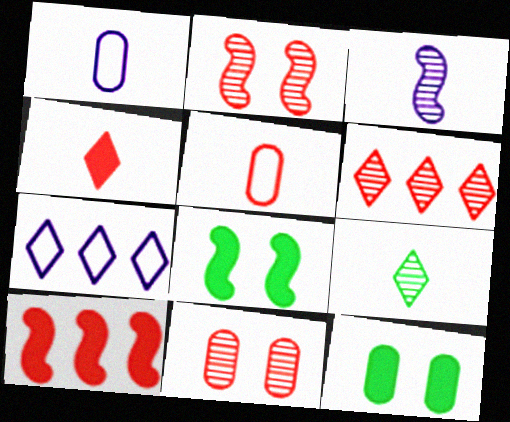[[1, 6, 8]]